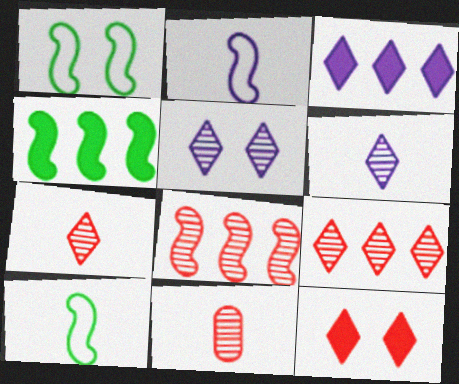[[1, 3, 11]]